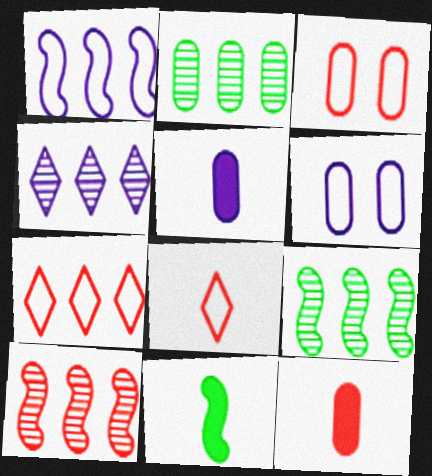[[2, 3, 5], 
[2, 4, 10], 
[2, 6, 12], 
[3, 4, 11]]